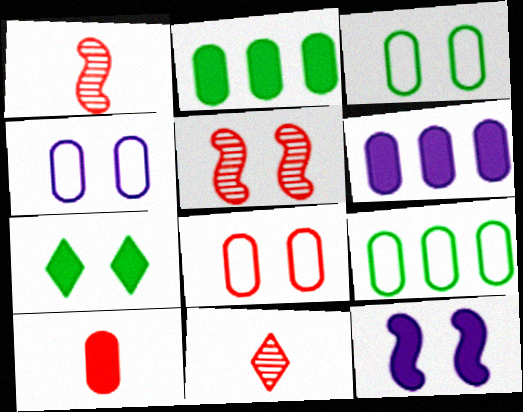[[3, 4, 8], 
[4, 5, 7], 
[9, 11, 12]]